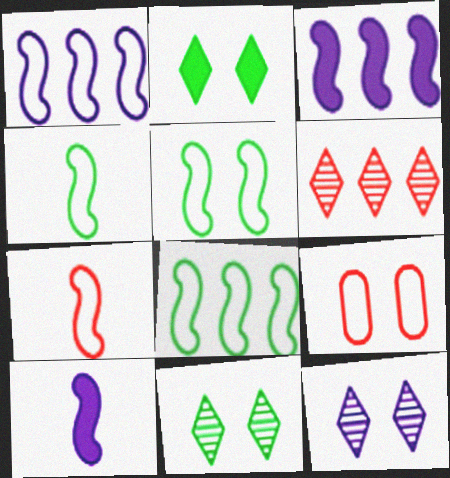[[1, 5, 7], 
[4, 5, 8]]